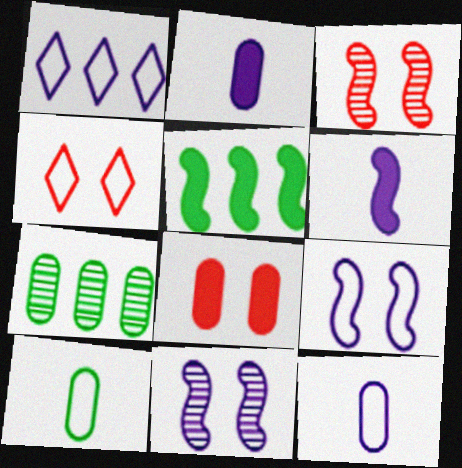[[1, 2, 11], 
[1, 9, 12], 
[3, 4, 8], 
[4, 6, 7], 
[7, 8, 12]]